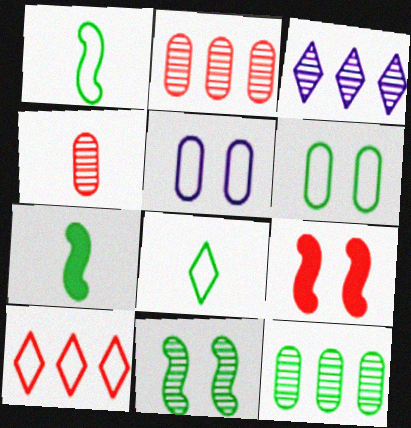[[1, 5, 10], 
[3, 4, 11], 
[4, 9, 10]]